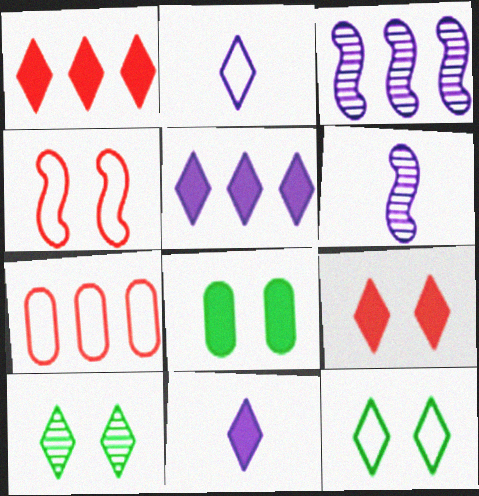[[1, 2, 10]]